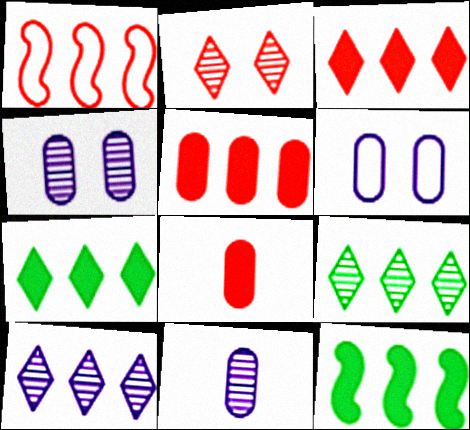[[1, 2, 8]]